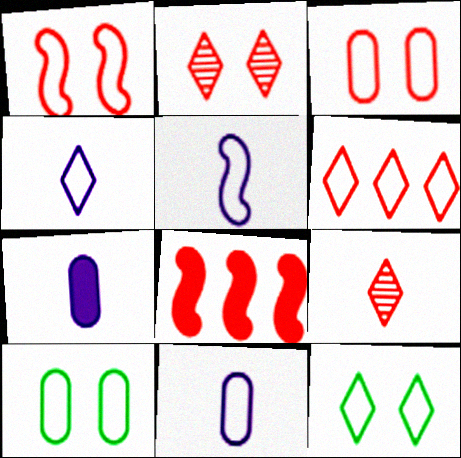[[3, 8, 9], 
[4, 5, 11], 
[4, 6, 12], 
[5, 6, 10]]